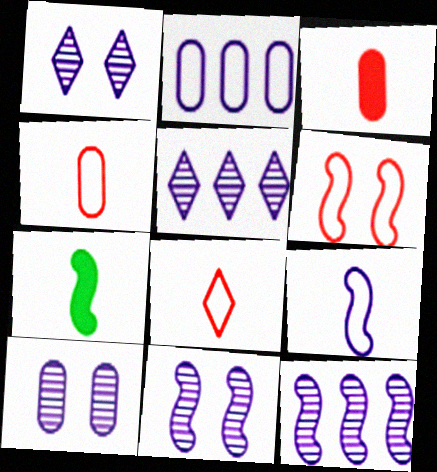[[1, 10, 11], 
[6, 7, 12]]